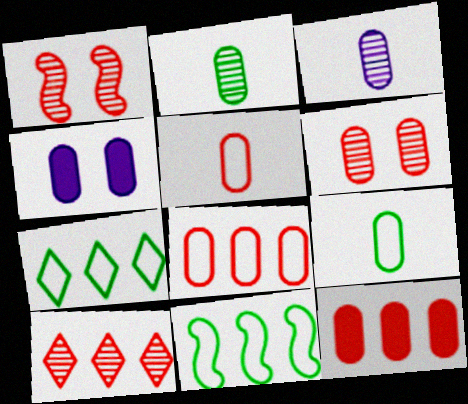[[2, 4, 8], 
[5, 6, 12]]